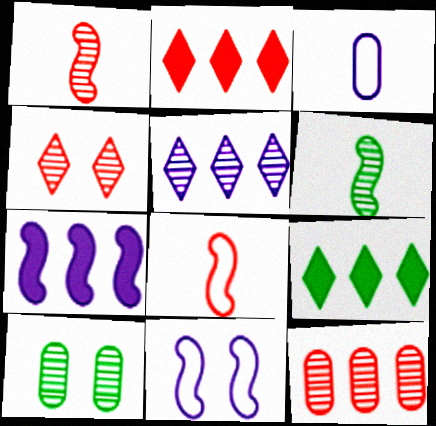[[1, 4, 12], 
[1, 5, 10]]